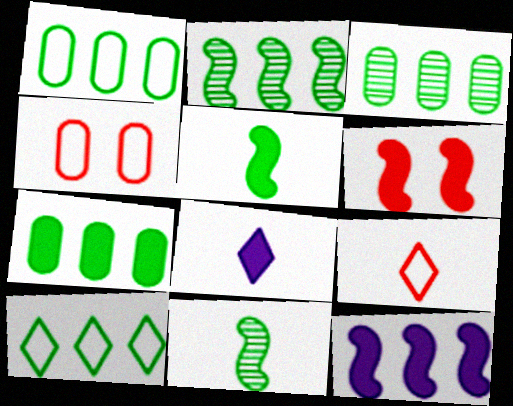[[1, 3, 7], 
[2, 4, 8], 
[2, 7, 10], 
[5, 6, 12], 
[6, 7, 8]]